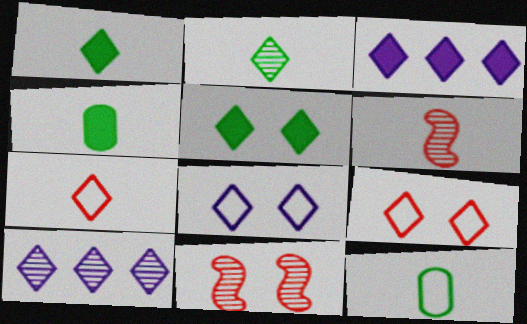[[1, 9, 10], 
[2, 3, 9], 
[3, 11, 12], 
[5, 7, 10]]